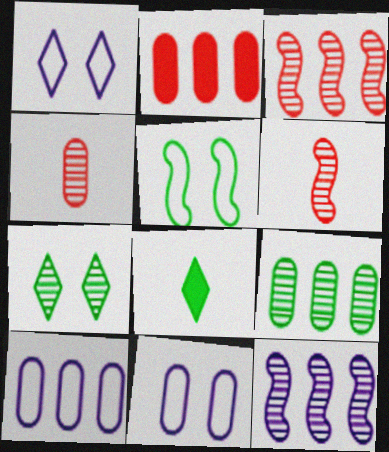[[2, 9, 10], 
[3, 8, 11], 
[4, 7, 12], 
[5, 8, 9]]